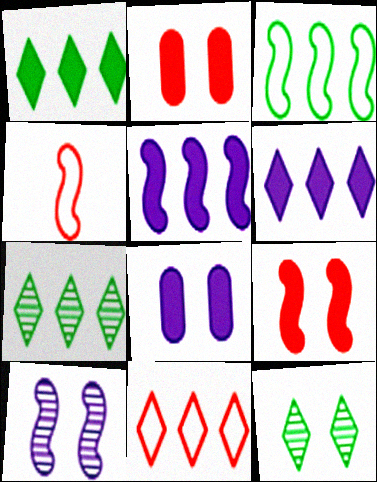[[4, 7, 8], 
[6, 7, 11]]